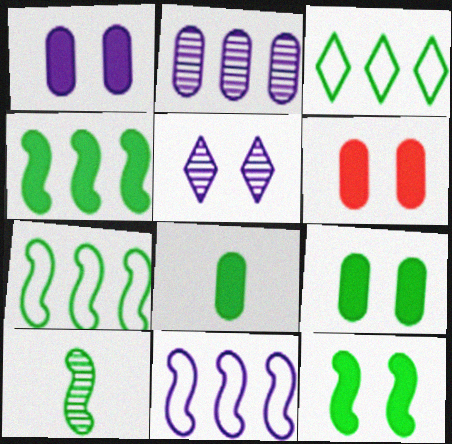[[1, 6, 9], 
[3, 9, 10], 
[7, 10, 12]]